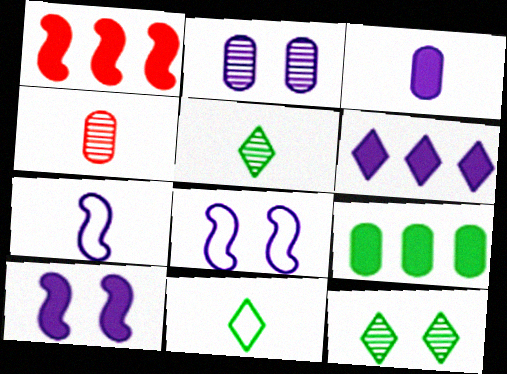[[1, 2, 11], 
[1, 6, 9], 
[2, 6, 7], 
[3, 6, 10]]